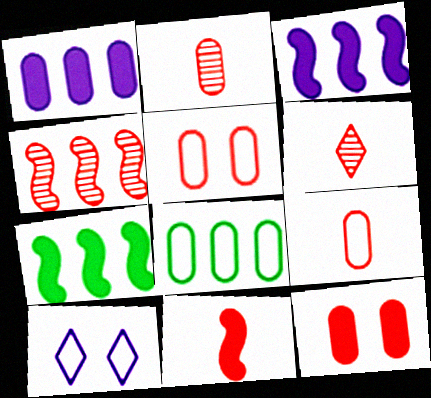[[2, 7, 10], 
[6, 9, 11]]